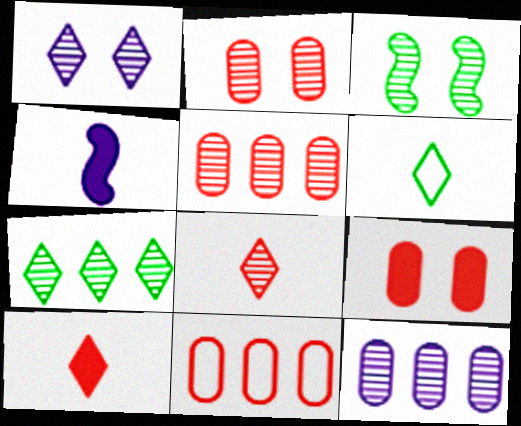[[1, 2, 3], 
[1, 7, 8], 
[3, 8, 12]]